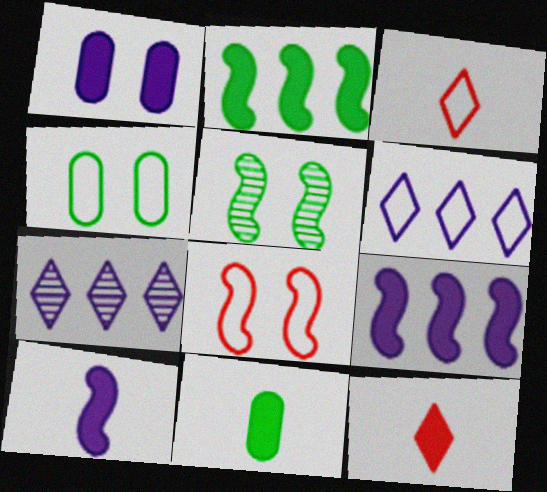[[1, 2, 12], 
[7, 8, 11], 
[10, 11, 12]]